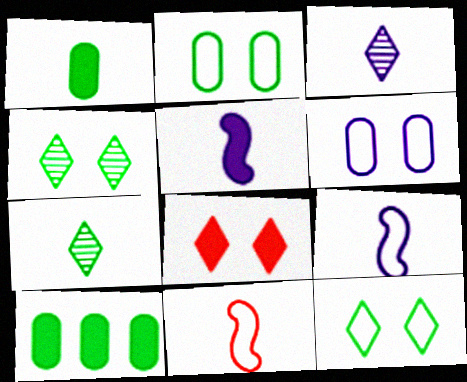[[1, 3, 11], 
[5, 8, 10]]